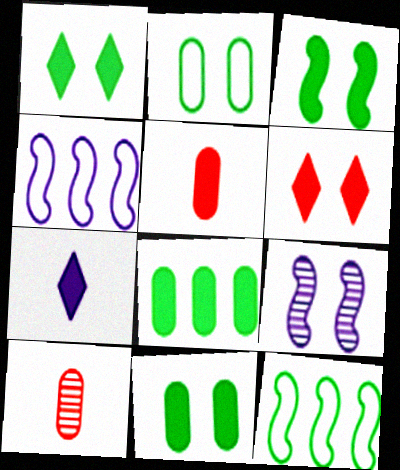[[1, 3, 11], 
[1, 4, 10], 
[2, 6, 9]]